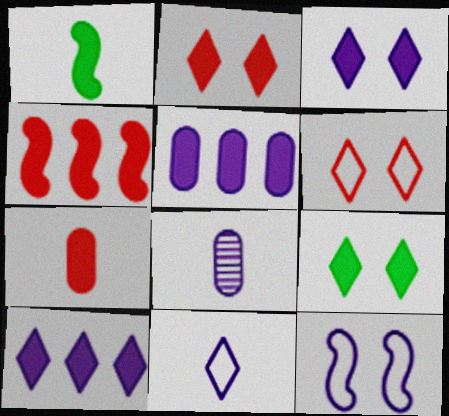[[1, 2, 5], 
[2, 3, 9], 
[2, 4, 7], 
[8, 10, 12]]